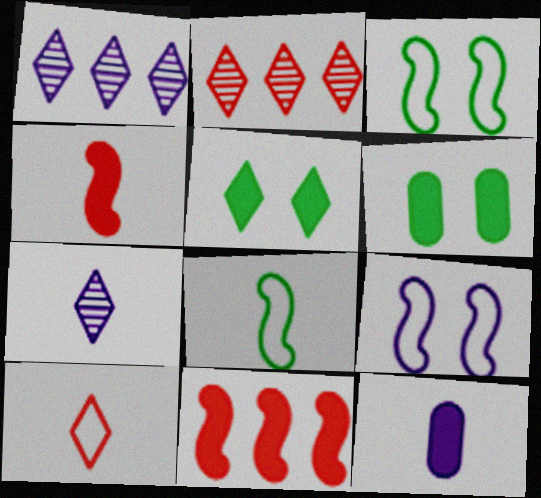[[1, 5, 10], 
[1, 9, 12], 
[2, 3, 12], 
[5, 11, 12]]